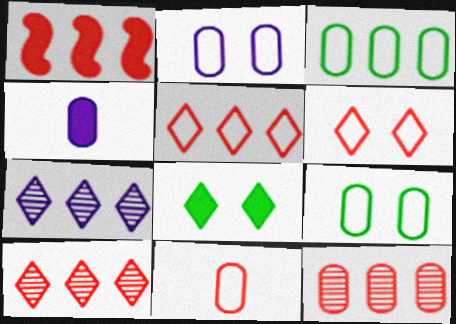[[1, 3, 7], 
[1, 4, 8], 
[1, 5, 12], 
[2, 3, 11], 
[4, 9, 12]]